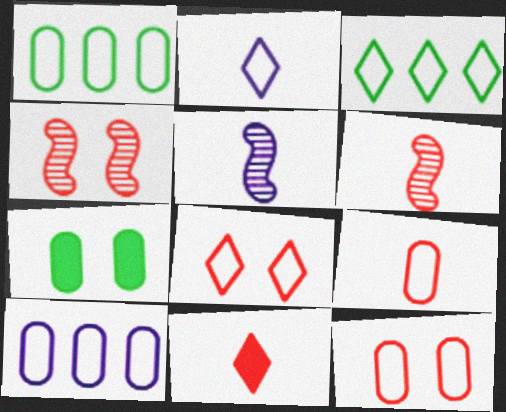[[2, 3, 8], 
[6, 9, 11]]